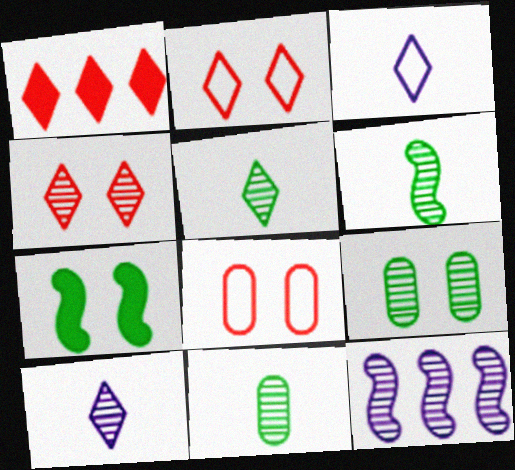[[4, 11, 12], 
[5, 6, 11]]